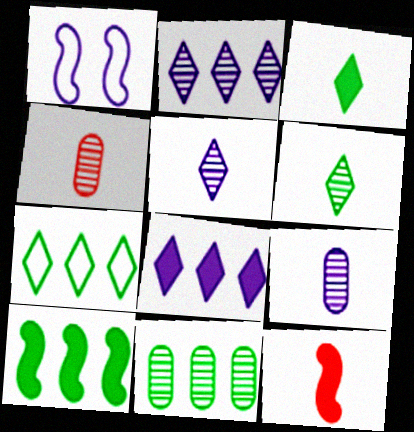[[1, 8, 9], 
[7, 10, 11]]